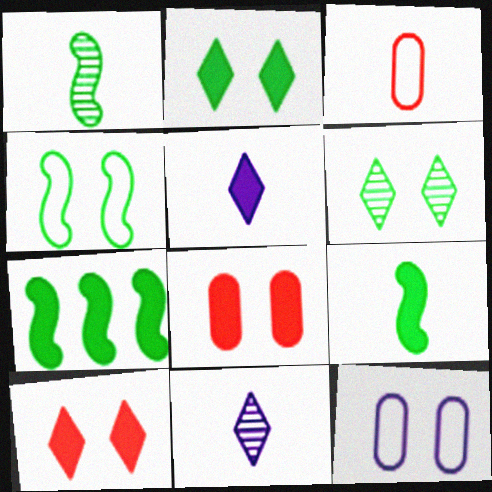[[1, 3, 5], 
[1, 4, 7], 
[3, 9, 11], 
[5, 7, 8]]